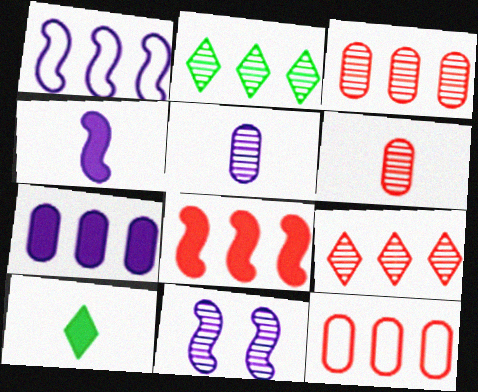[[1, 4, 11], 
[2, 6, 11], 
[8, 9, 12], 
[10, 11, 12]]